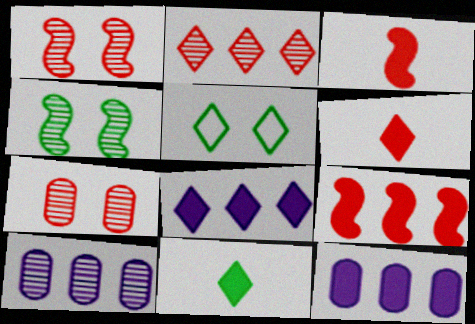[[3, 5, 10]]